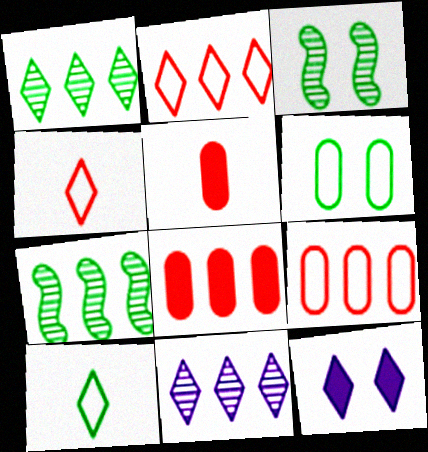[[1, 4, 12]]